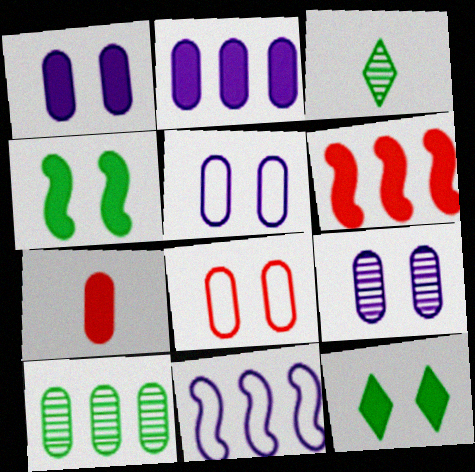[[1, 5, 9], 
[3, 5, 6], 
[5, 7, 10]]